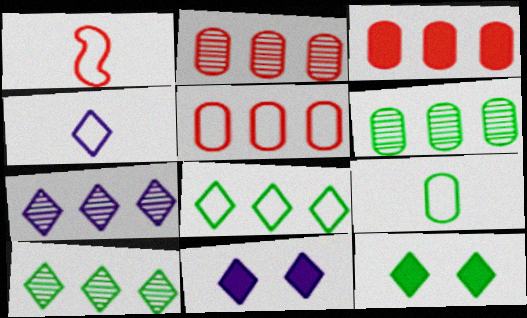[[1, 4, 9], 
[1, 6, 11], 
[2, 3, 5], 
[4, 7, 11]]